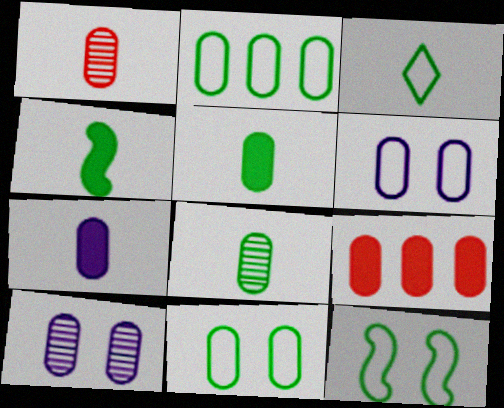[[2, 3, 12], 
[3, 4, 8], 
[6, 8, 9]]